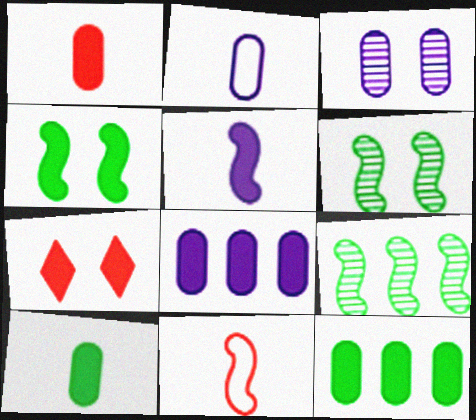[[2, 3, 8], 
[2, 7, 9], 
[5, 7, 12]]